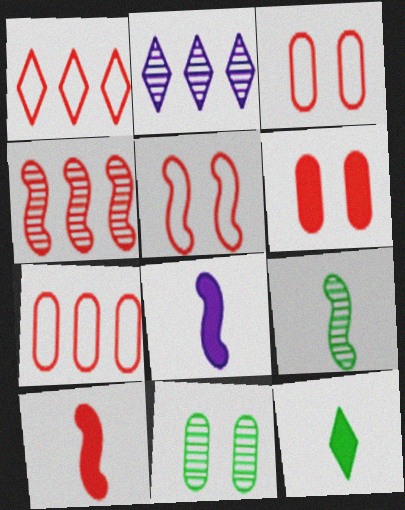[[1, 8, 11], 
[4, 5, 10]]